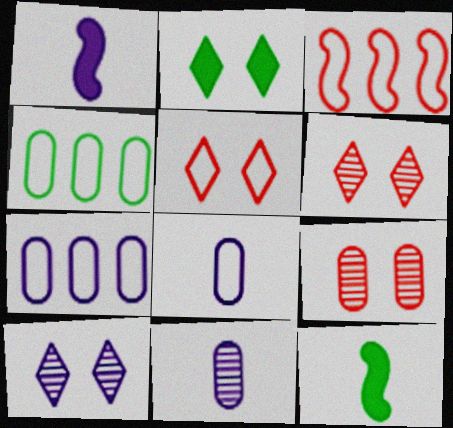[[1, 4, 6], 
[1, 7, 10], 
[2, 3, 11], 
[2, 5, 10], 
[6, 7, 12]]